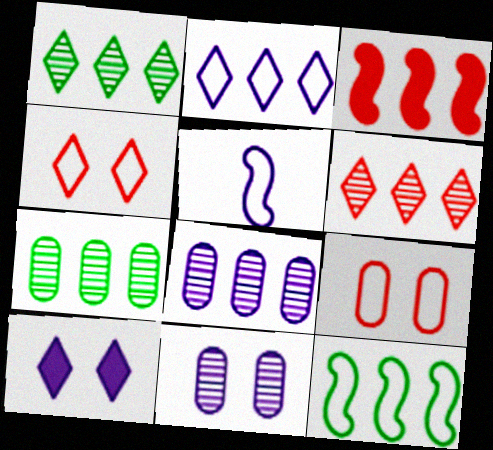[[2, 3, 7], 
[5, 8, 10]]